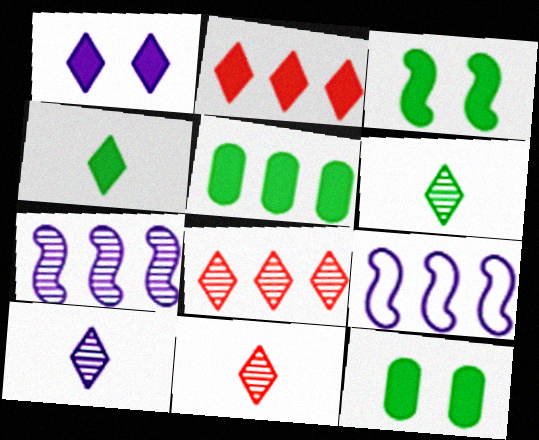[[1, 2, 4], 
[3, 4, 5], 
[5, 8, 9], 
[6, 10, 11], 
[9, 11, 12]]